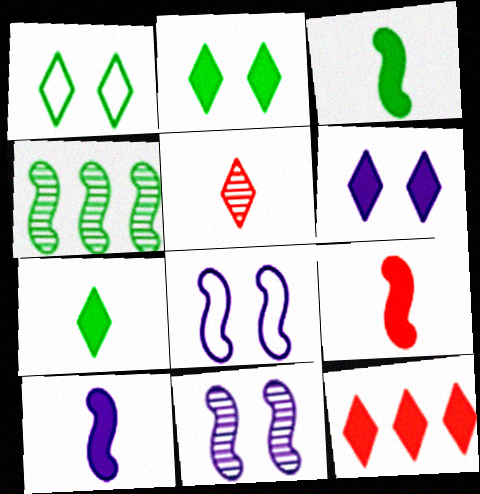[[3, 9, 10], 
[4, 8, 9], 
[6, 7, 12]]